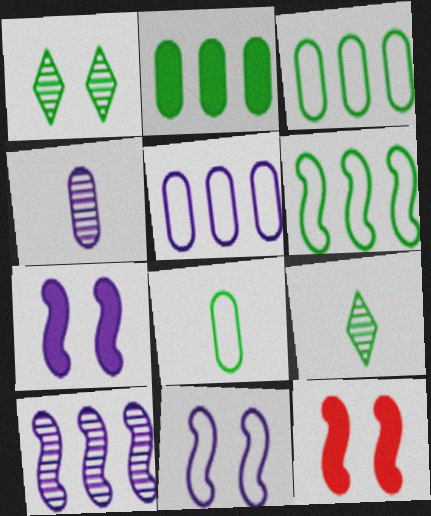[[5, 9, 12]]